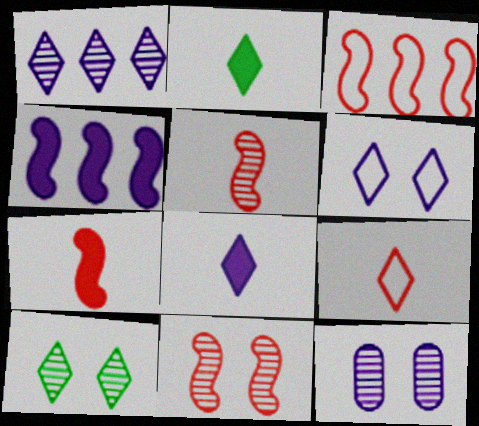[[1, 6, 8], 
[2, 3, 12], 
[3, 7, 11], 
[10, 11, 12]]